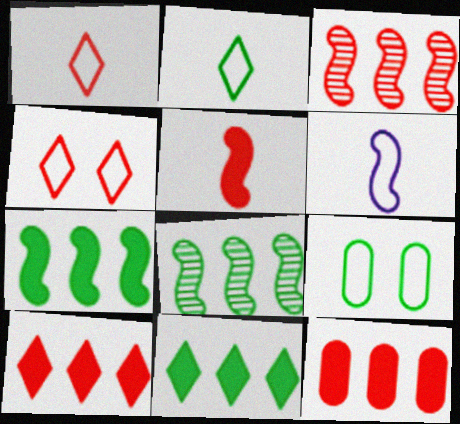[]